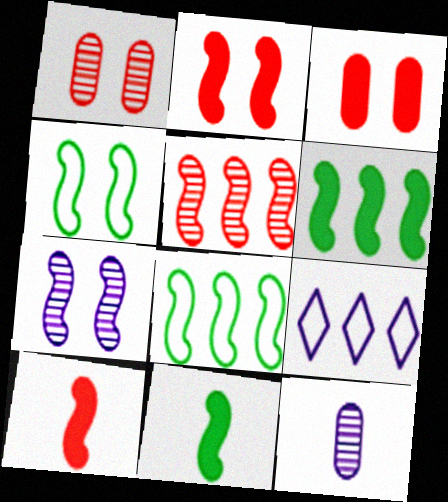[[1, 9, 11], 
[2, 4, 7], 
[7, 8, 10]]